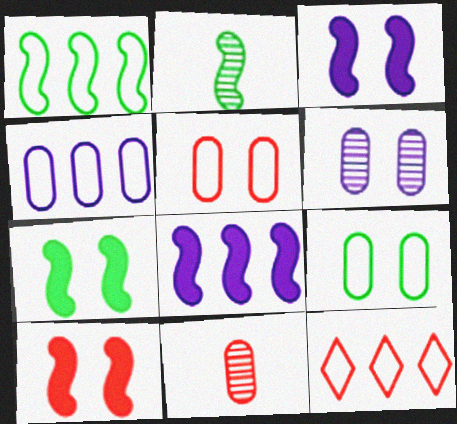[[1, 2, 7], 
[1, 4, 12], 
[3, 7, 10], 
[10, 11, 12]]